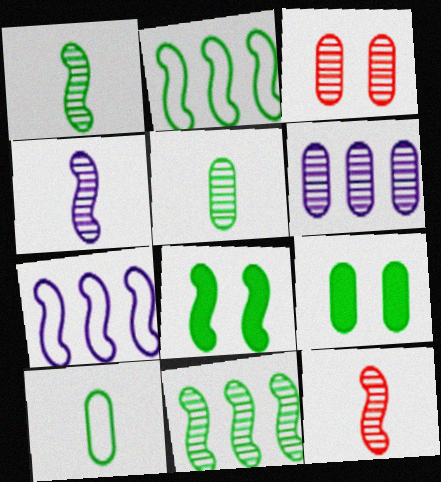[[1, 2, 8], 
[1, 4, 12], 
[3, 5, 6], 
[7, 8, 12]]